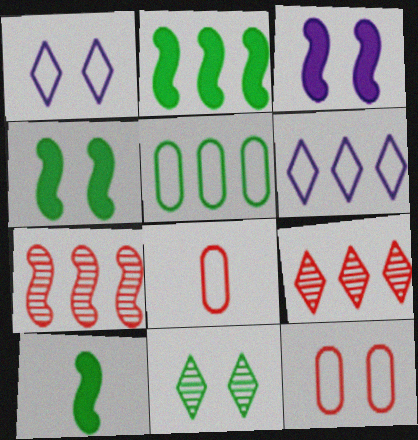[[2, 4, 10], 
[3, 11, 12], 
[5, 10, 11]]